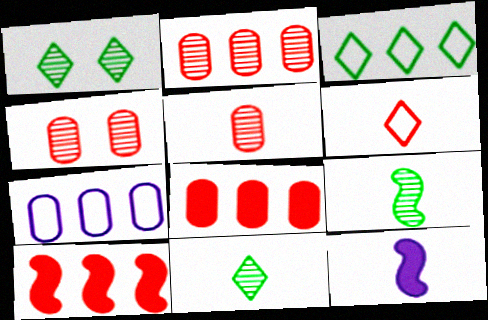[[2, 4, 5], 
[3, 4, 12], 
[4, 6, 10]]